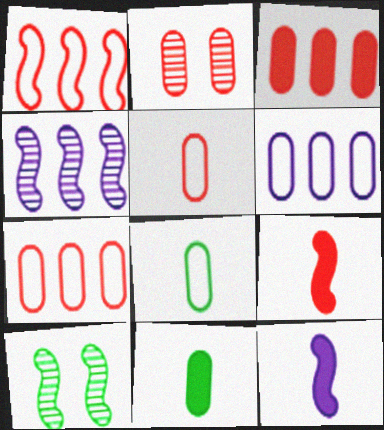[[1, 10, 12], 
[2, 3, 5], 
[2, 6, 11]]